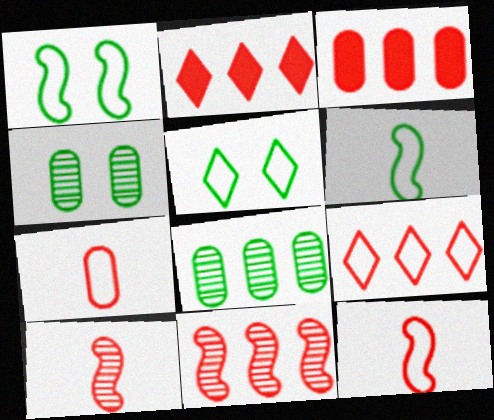[[3, 9, 11]]